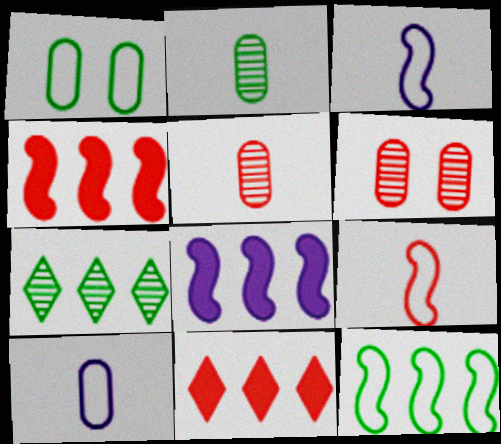[[6, 9, 11]]